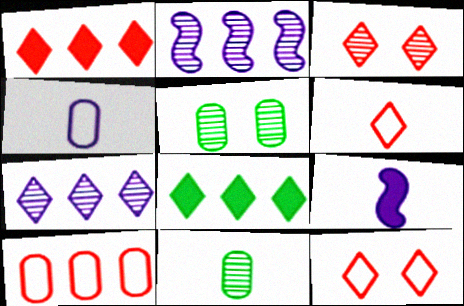[[1, 3, 6], 
[2, 3, 11], 
[2, 8, 10], 
[6, 9, 11]]